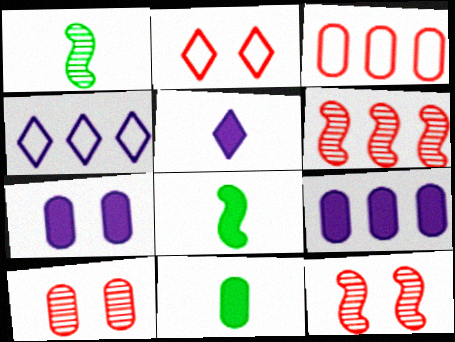[[1, 2, 9], 
[4, 8, 10], 
[4, 11, 12]]